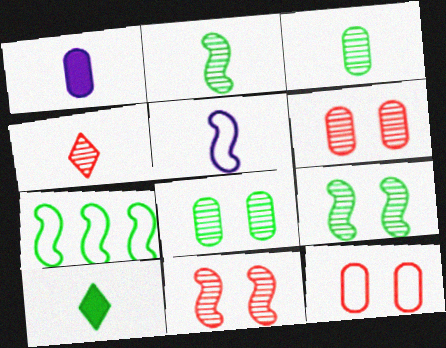[[7, 8, 10]]